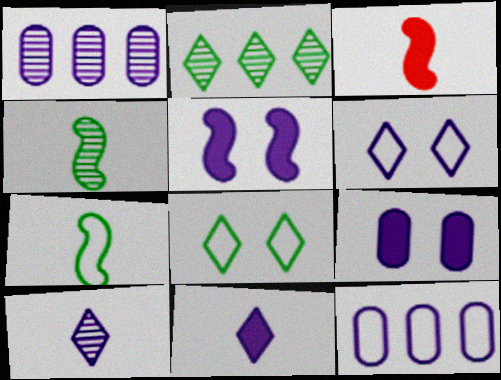[[1, 3, 8], 
[5, 10, 12]]